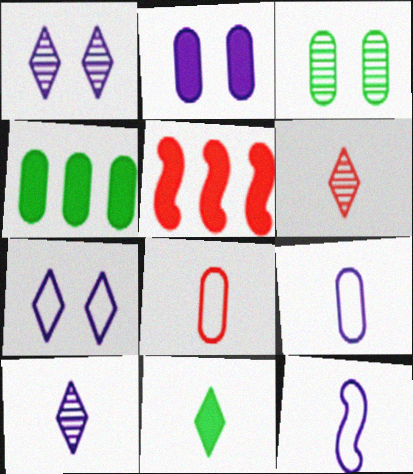[[2, 5, 11]]